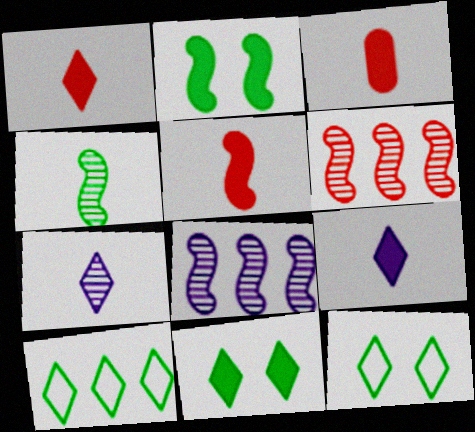[[1, 3, 5], 
[3, 8, 12]]